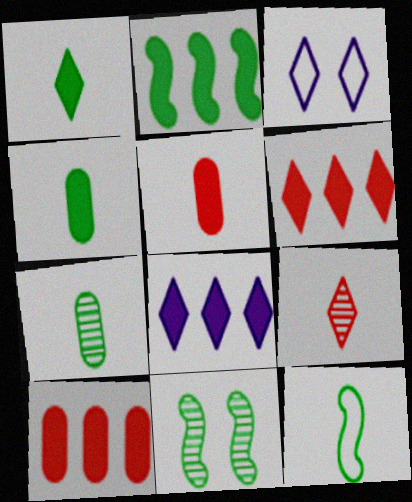[[1, 7, 12], 
[2, 8, 10], 
[2, 11, 12]]